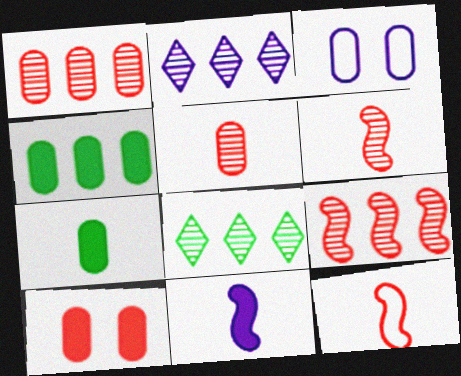[[1, 3, 7], 
[2, 3, 11], 
[3, 4, 5]]